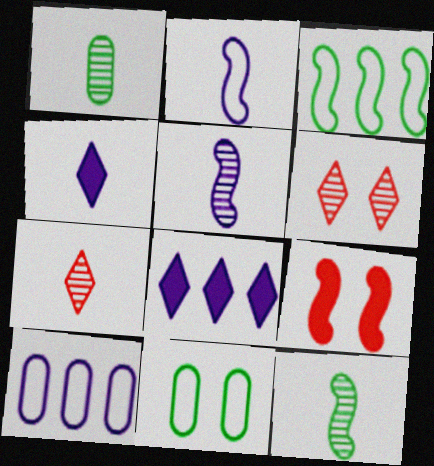[[1, 5, 7], 
[3, 5, 9]]